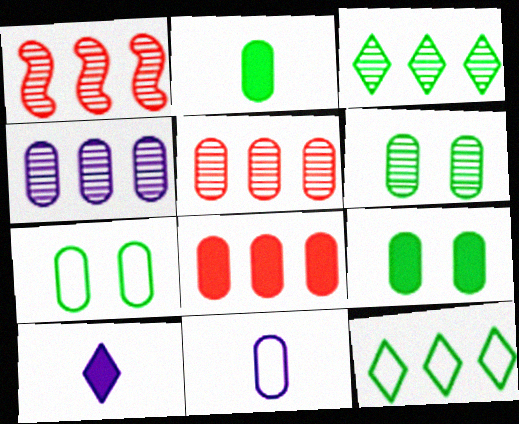[[1, 3, 4], 
[1, 7, 10], 
[5, 9, 11], 
[6, 7, 9], 
[6, 8, 11]]